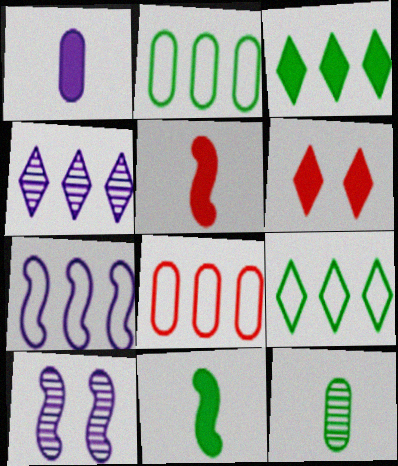[[6, 7, 12], 
[7, 8, 9]]